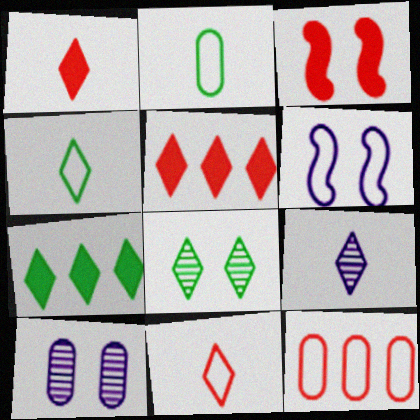[[1, 4, 9], 
[4, 6, 12], 
[4, 7, 8]]